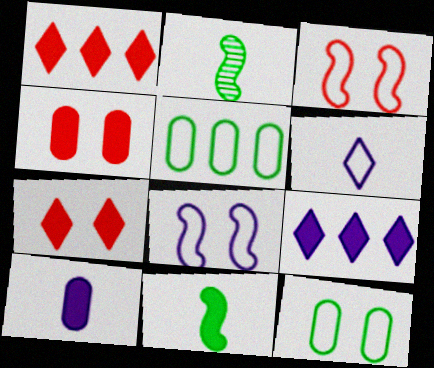[[3, 5, 6], 
[4, 9, 11]]